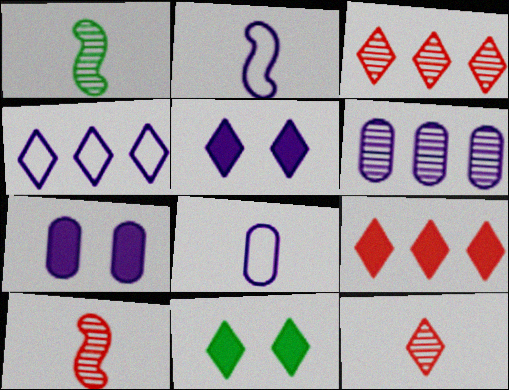[[2, 5, 6], 
[4, 11, 12], 
[6, 7, 8]]